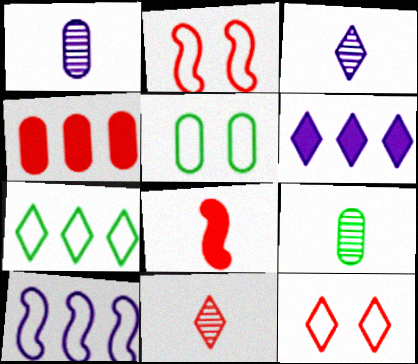[[1, 4, 5], 
[2, 4, 11], 
[2, 6, 9]]